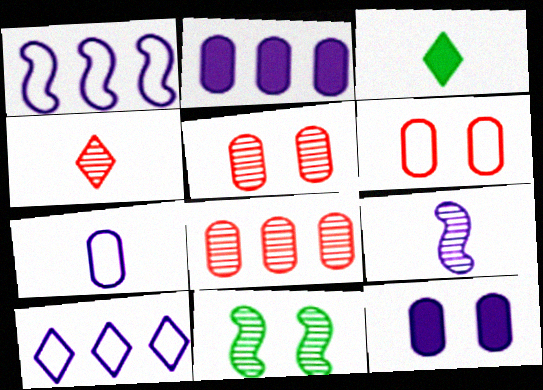[[1, 3, 5], 
[9, 10, 12]]